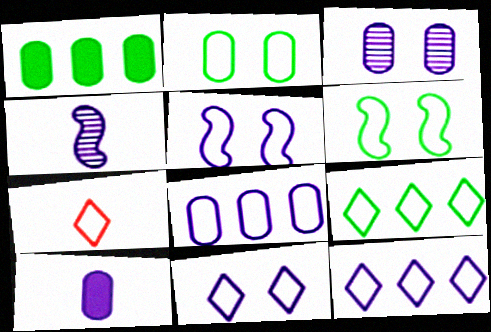[[3, 8, 10], 
[6, 7, 8], 
[7, 9, 11]]